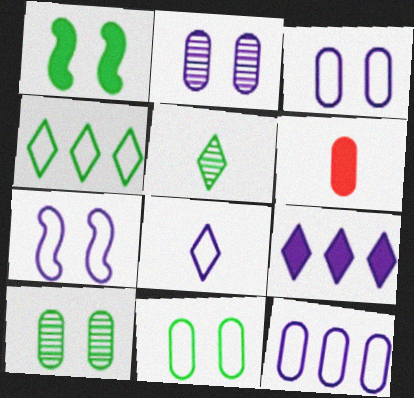[[1, 6, 9], 
[6, 10, 12], 
[7, 8, 12]]